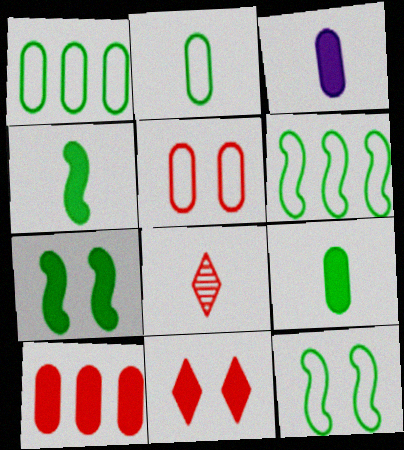[]